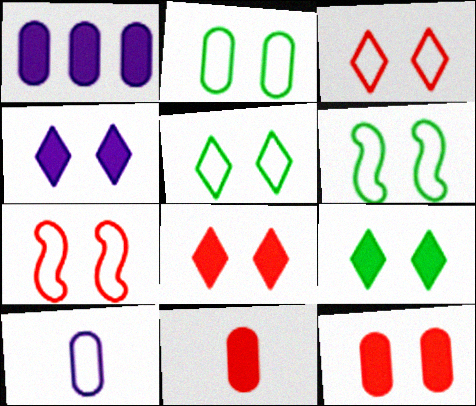[[2, 5, 6], 
[4, 8, 9]]